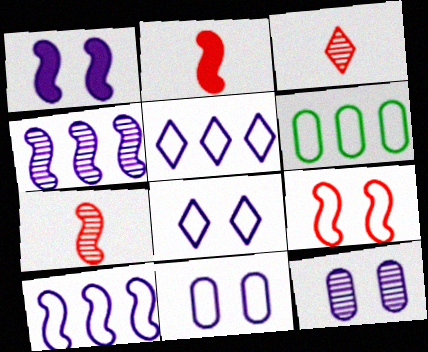[[1, 3, 6], 
[1, 8, 12]]